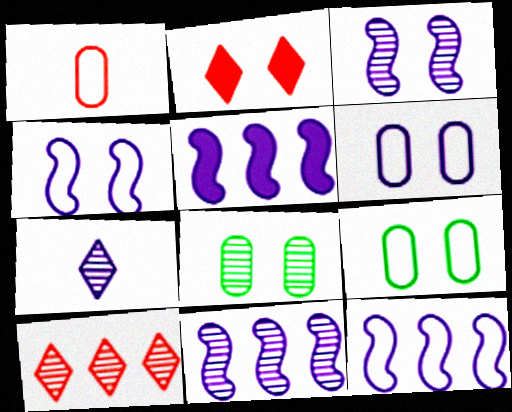[[2, 3, 9], 
[2, 4, 8], 
[5, 6, 7], 
[5, 11, 12]]